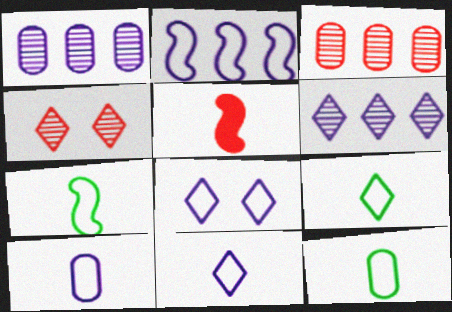[[2, 8, 10], 
[7, 9, 12]]